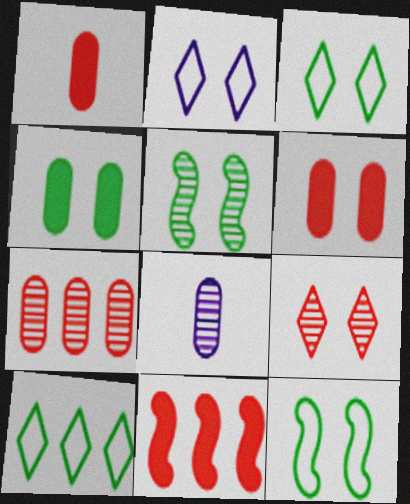[[2, 5, 6], 
[3, 4, 5], 
[3, 8, 11]]